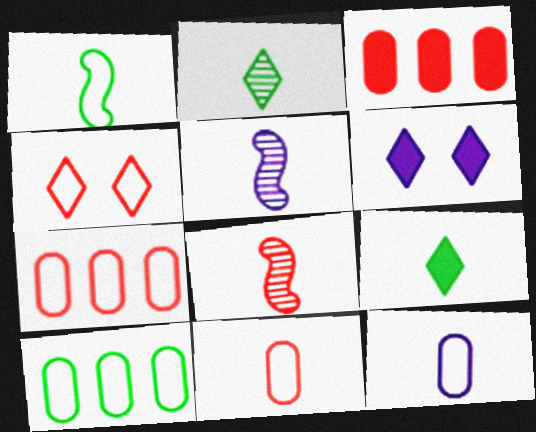[[3, 4, 8], 
[5, 9, 11], 
[6, 8, 10], 
[8, 9, 12]]